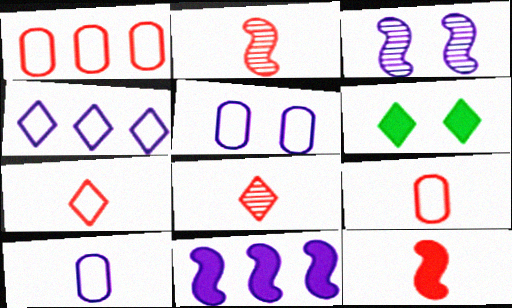[[4, 6, 8], 
[8, 9, 12]]